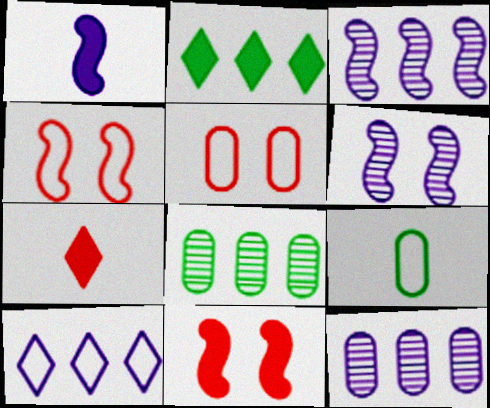[[4, 9, 10]]